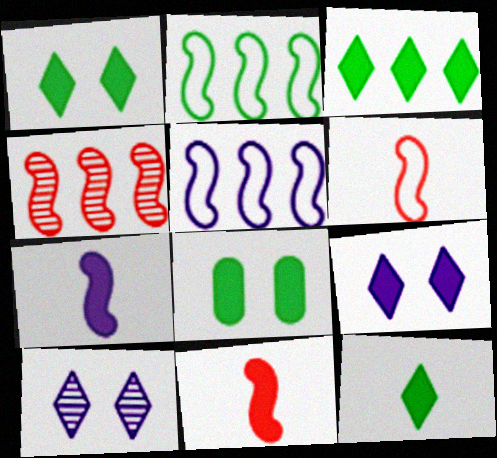[[1, 3, 12]]